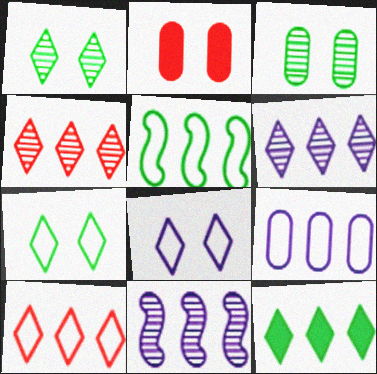[[5, 9, 10], 
[6, 10, 12]]